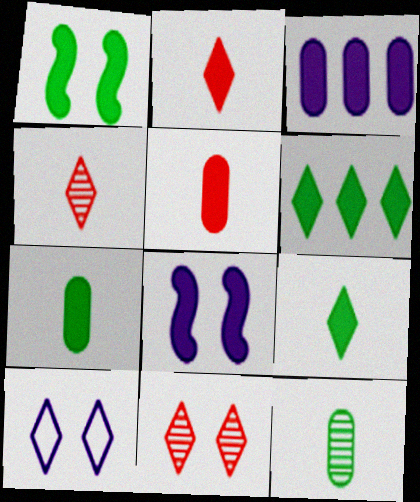[[1, 2, 3], 
[1, 6, 7], 
[4, 6, 10], 
[5, 6, 8]]